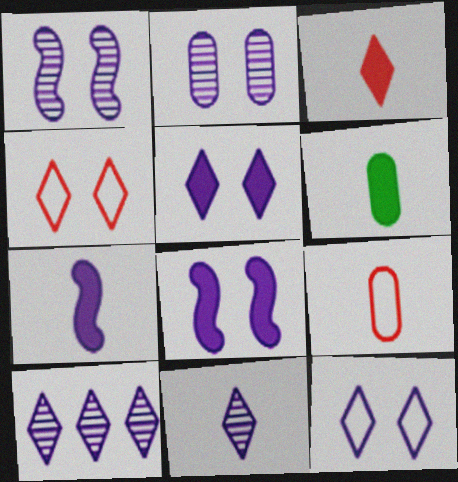[[2, 8, 12], 
[3, 6, 7]]